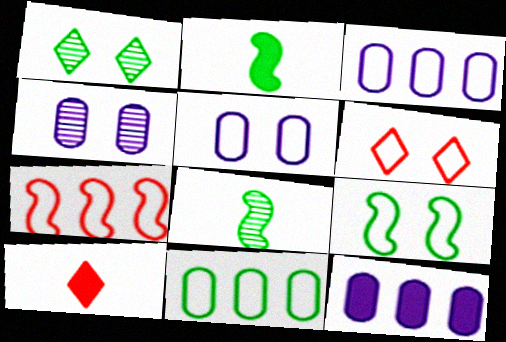[[1, 2, 11], 
[5, 6, 9], 
[6, 8, 12]]